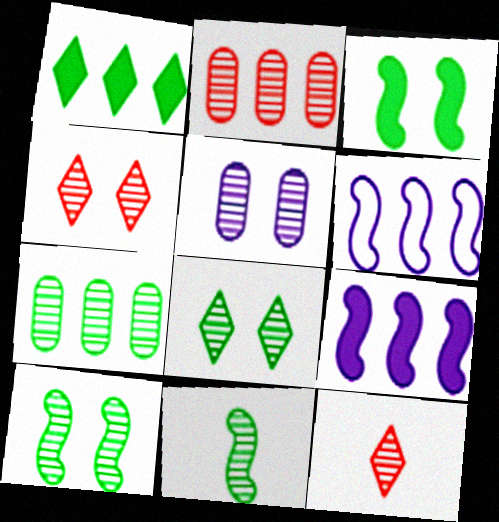[[1, 2, 6], 
[4, 5, 10], 
[7, 8, 11]]